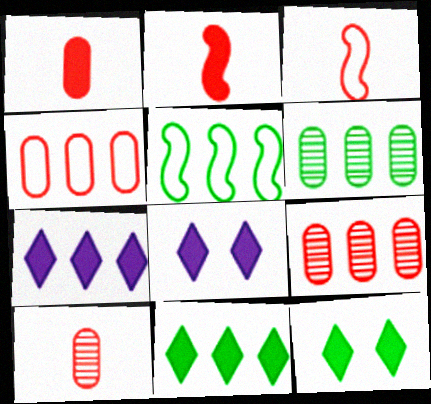[[3, 6, 8], 
[5, 6, 11], 
[5, 7, 9], 
[5, 8, 10]]